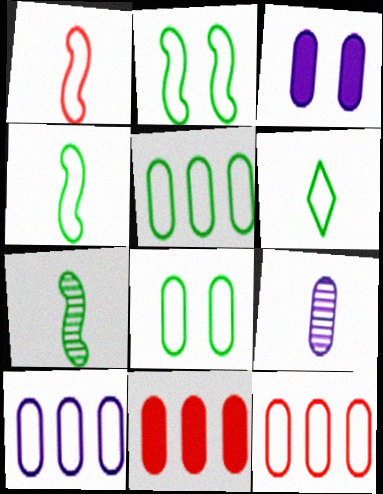[[2, 5, 6], 
[3, 9, 10], 
[5, 10, 12], 
[8, 9, 11]]